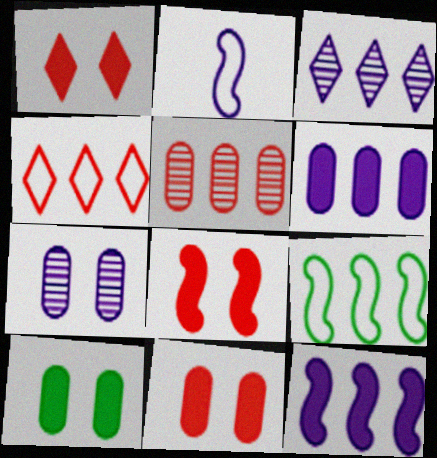[[1, 8, 11]]